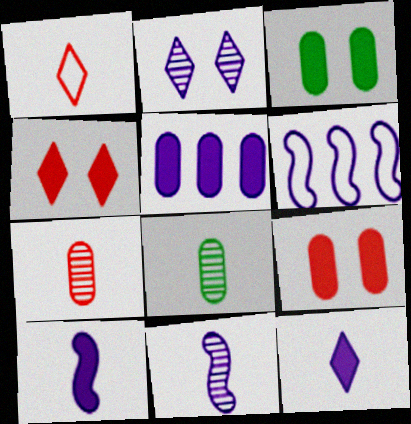[[1, 8, 10], 
[4, 6, 8]]